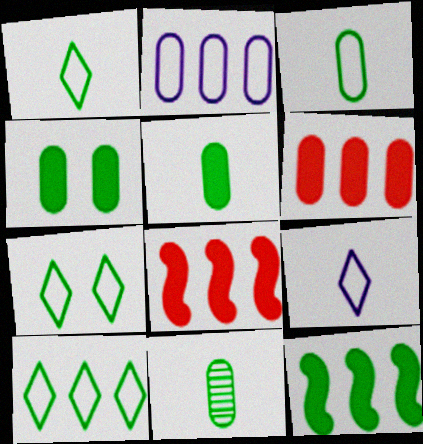[[1, 7, 10], 
[3, 5, 11], 
[7, 11, 12]]